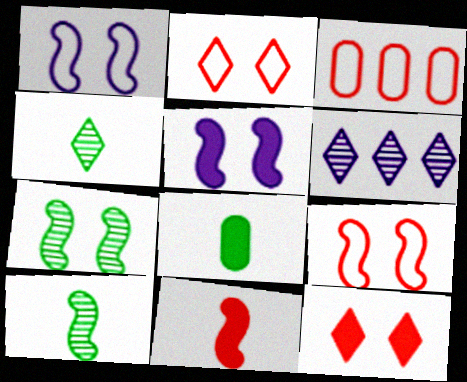[[3, 4, 5], 
[5, 7, 9], 
[6, 8, 9]]